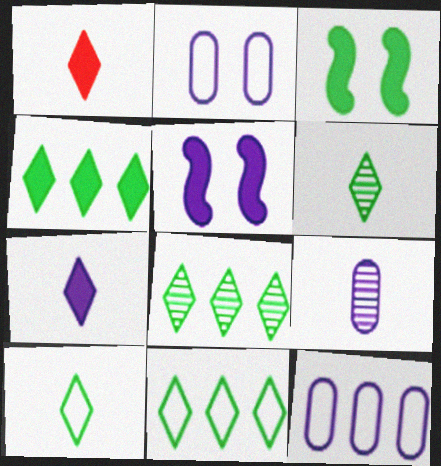[[4, 8, 11]]